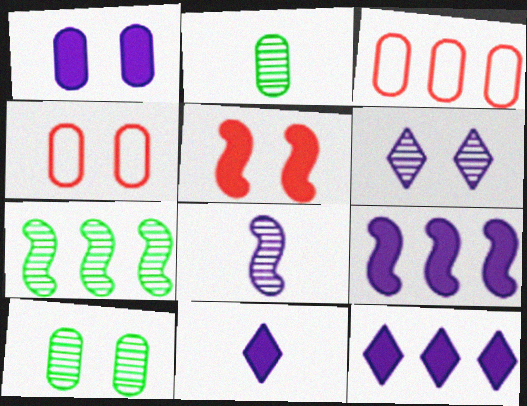[[1, 2, 3], 
[1, 4, 10], 
[1, 9, 11], 
[3, 7, 12], 
[4, 7, 11]]